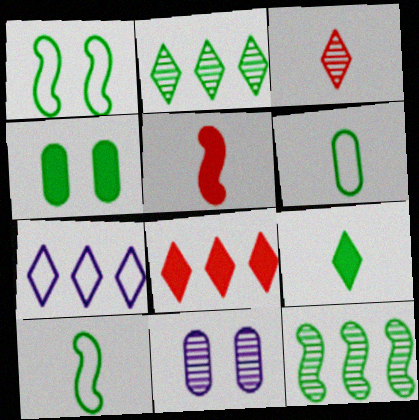[[2, 4, 10], 
[2, 7, 8], 
[3, 11, 12], 
[8, 10, 11]]